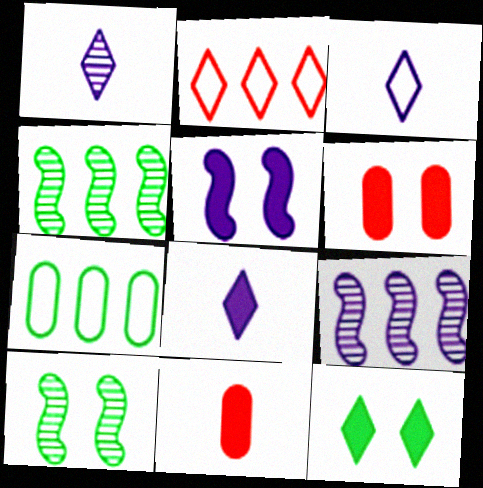[[1, 2, 12], 
[1, 3, 8], 
[3, 4, 6], 
[5, 6, 12]]